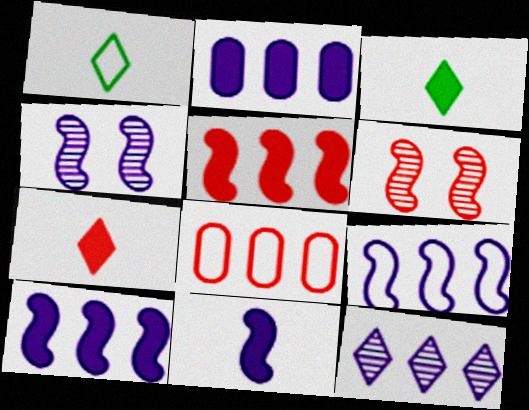[[1, 2, 6], 
[2, 9, 12], 
[3, 4, 8], 
[4, 9, 11], 
[6, 7, 8]]